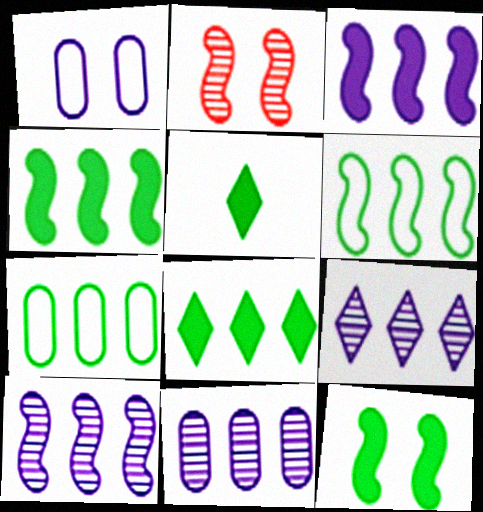[[9, 10, 11]]